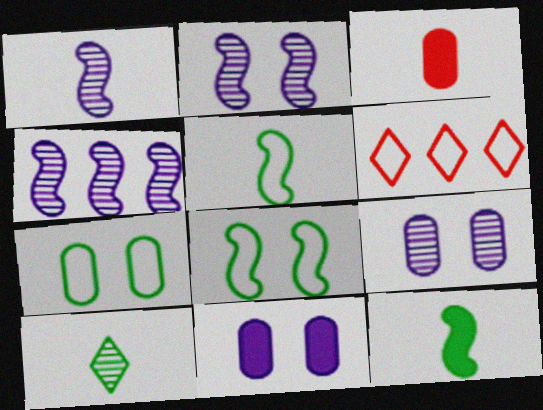[[1, 2, 4], 
[6, 9, 12]]